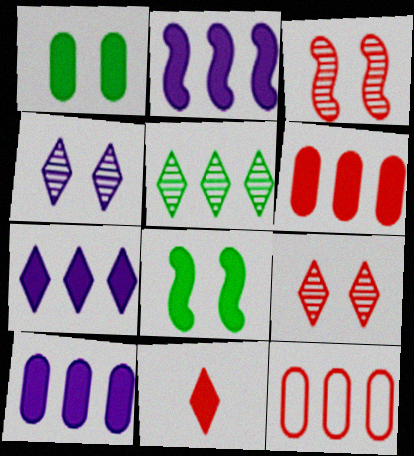[[1, 2, 11], 
[2, 5, 12], 
[2, 7, 10], 
[3, 11, 12], 
[8, 10, 11]]